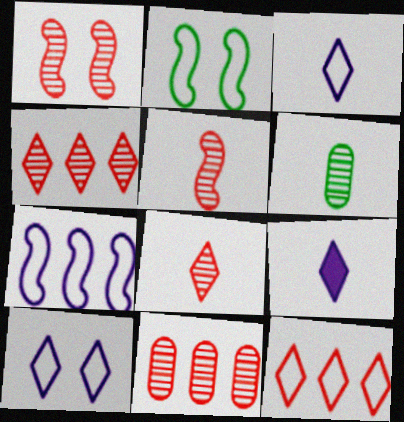[[1, 8, 11], 
[2, 9, 11]]